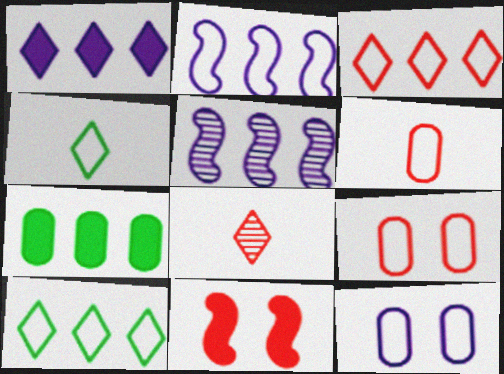[[2, 4, 9], 
[3, 5, 7]]